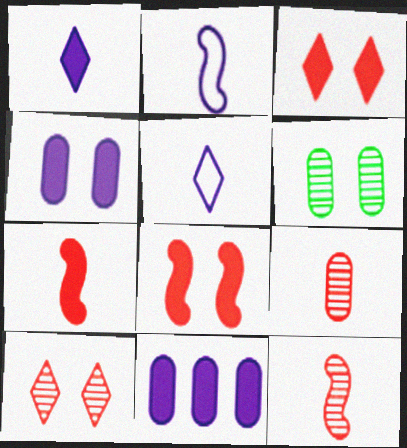[]